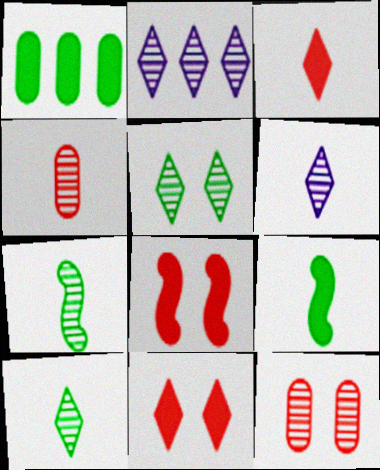[[2, 7, 12], 
[4, 6, 7]]